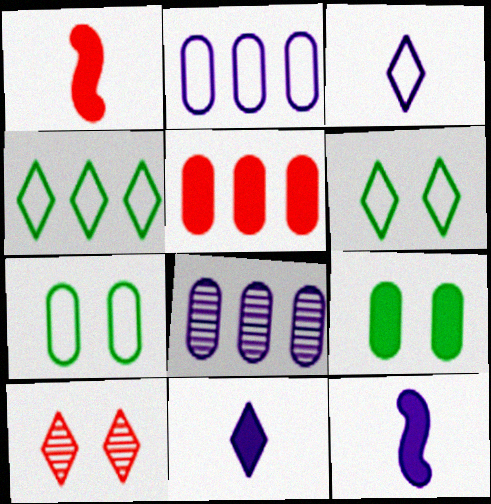[[1, 6, 8], 
[4, 10, 11]]